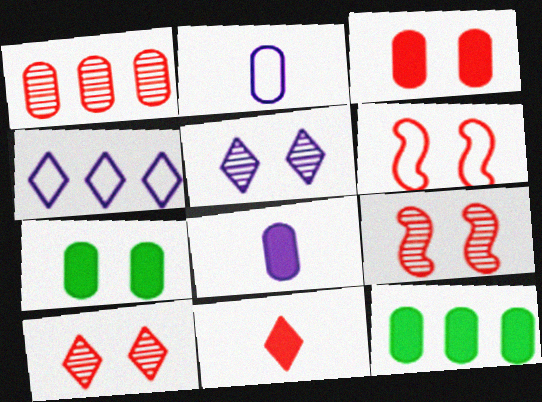[[1, 2, 7], 
[1, 6, 11], 
[3, 6, 10], 
[3, 8, 12], 
[5, 6, 7]]